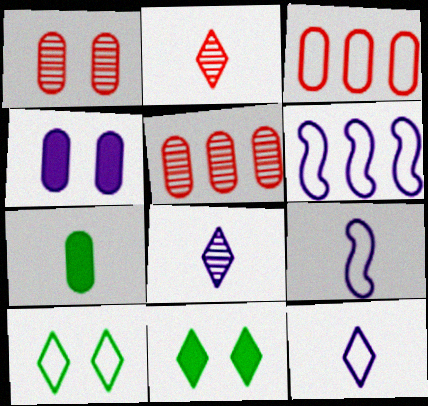[[2, 7, 9], 
[3, 9, 10], 
[4, 6, 8], 
[5, 9, 11]]